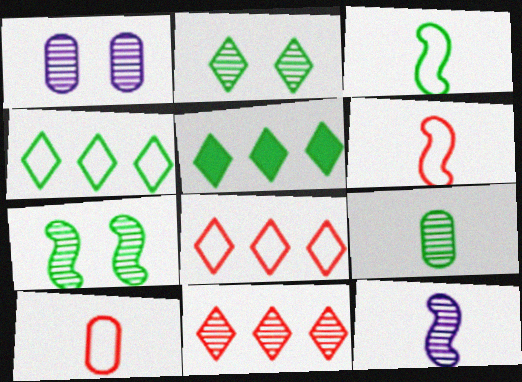[[1, 5, 6]]